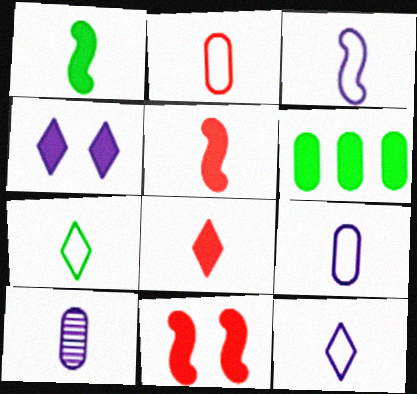[[2, 3, 7], 
[3, 9, 12], 
[4, 5, 6], 
[5, 7, 10]]